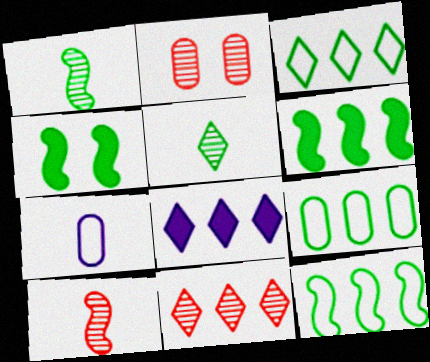[[1, 4, 12], 
[2, 10, 11], 
[3, 8, 11], 
[3, 9, 12], 
[4, 5, 9], 
[4, 7, 11]]